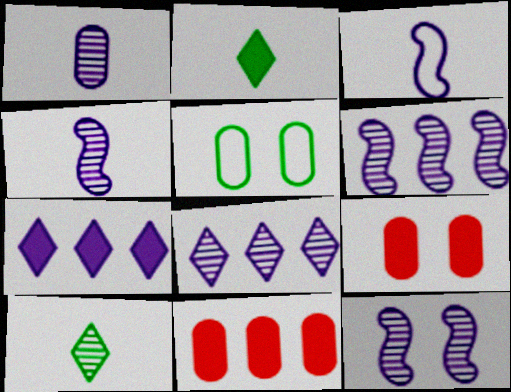[[1, 5, 11], 
[1, 8, 12], 
[4, 6, 12]]